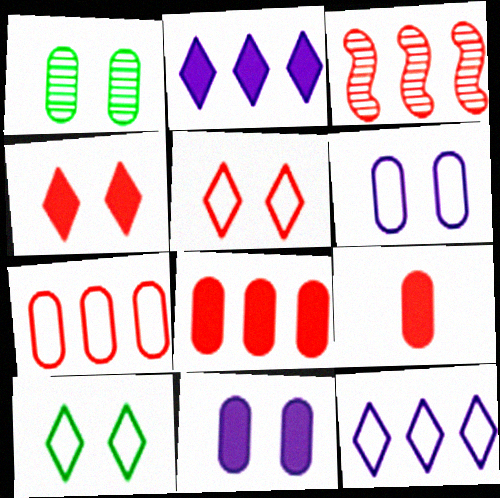[[3, 5, 9]]